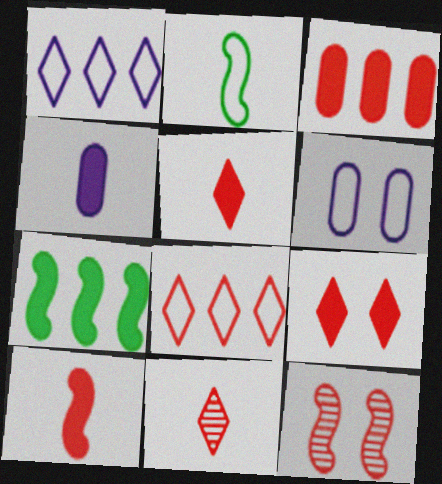[[2, 4, 11], 
[2, 6, 8], 
[3, 9, 10], 
[4, 7, 9], 
[6, 7, 11], 
[8, 9, 11]]